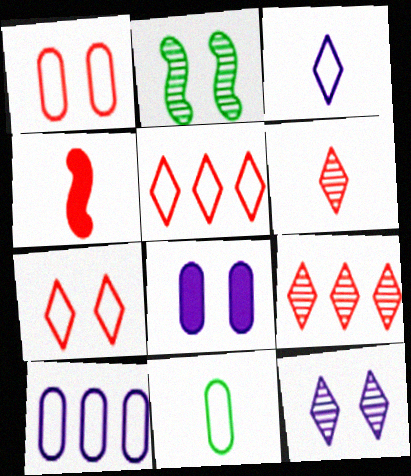[[1, 4, 9], 
[1, 10, 11], 
[2, 7, 8]]